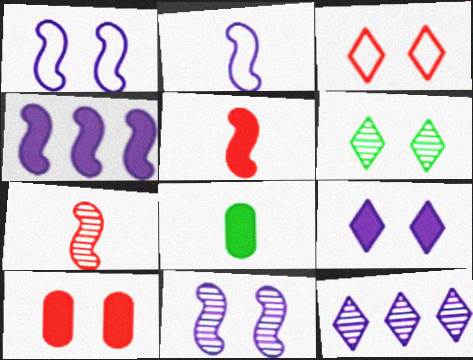[[1, 6, 10], 
[2, 4, 11], 
[3, 6, 9]]